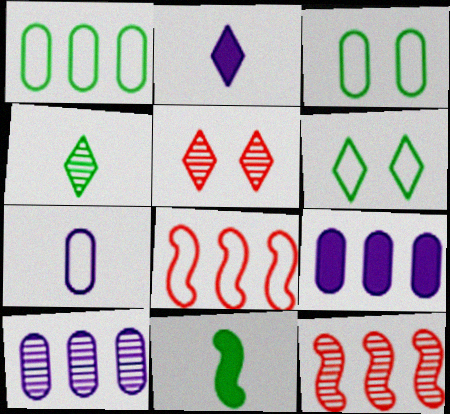[[2, 3, 12], 
[6, 7, 8]]